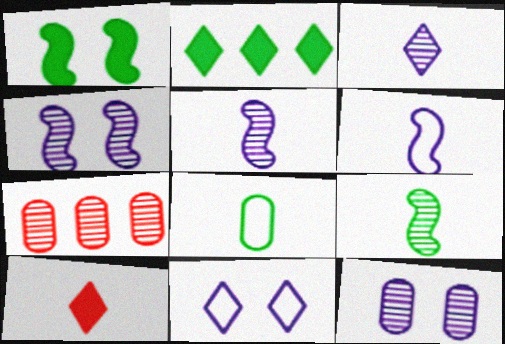[[5, 8, 10]]